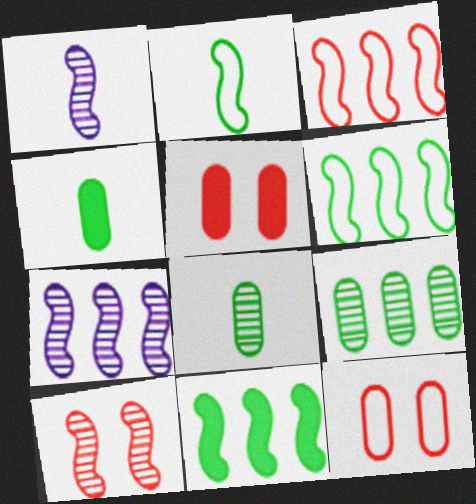[[3, 7, 11]]